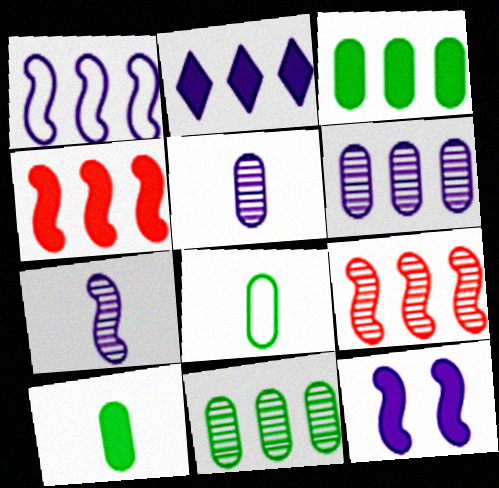[[1, 2, 6], 
[1, 7, 12], 
[2, 3, 4]]